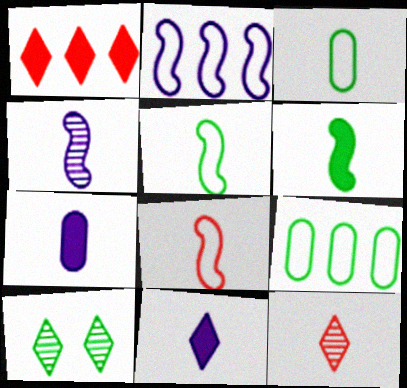[[4, 6, 8], 
[5, 7, 12], 
[6, 9, 10]]